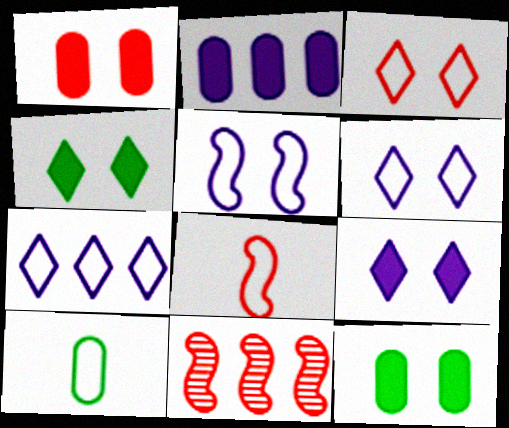[[9, 10, 11]]